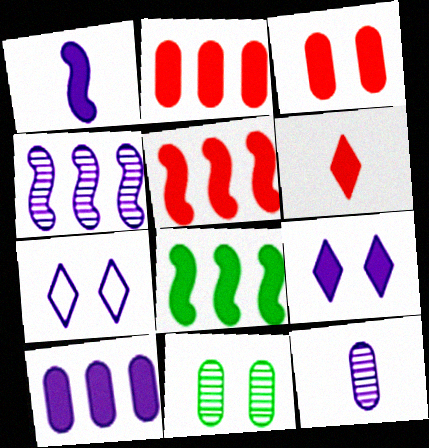[[1, 9, 10], 
[3, 5, 6]]